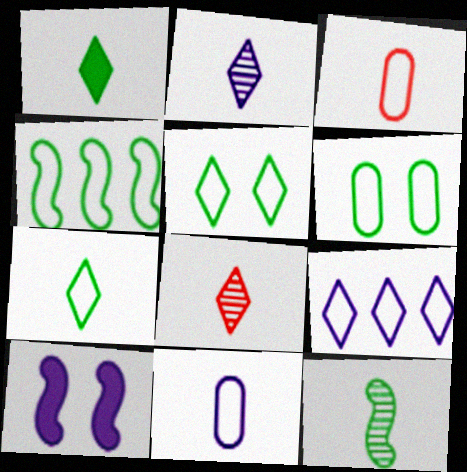[[4, 6, 7]]